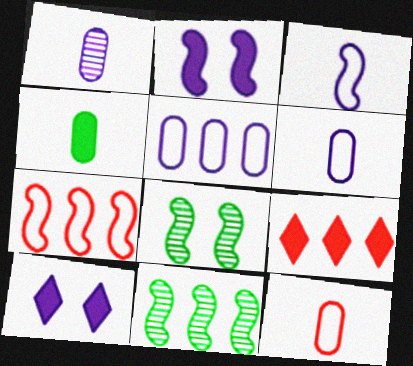[[1, 4, 12], 
[2, 4, 9], 
[5, 9, 11], 
[6, 8, 9], 
[10, 11, 12]]